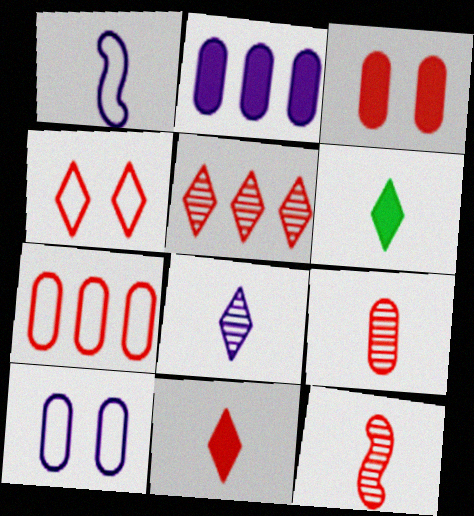[[1, 6, 9], 
[3, 7, 9], 
[4, 5, 11]]